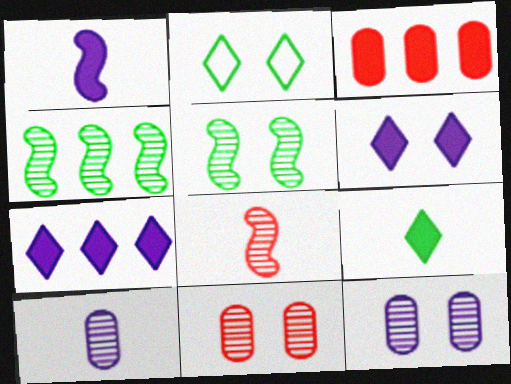[]